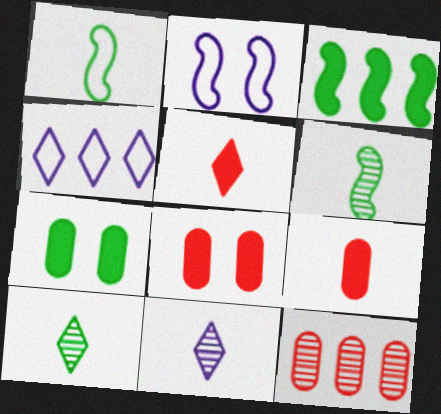[[1, 9, 11], 
[3, 4, 12], 
[4, 6, 8]]